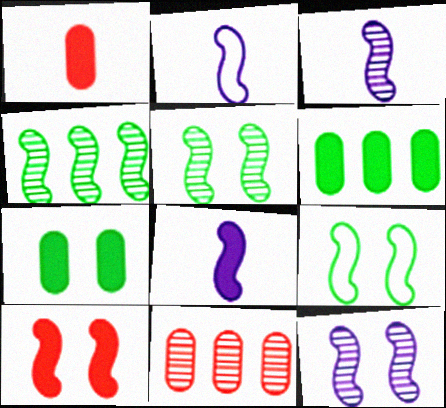[[2, 3, 8], 
[2, 4, 10], 
[9, 10, 12]]